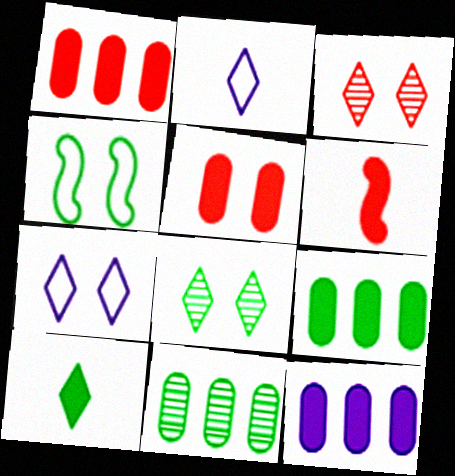[[1, 9, 12], 
[4, 10, 11], 
[6, 7, 11]]